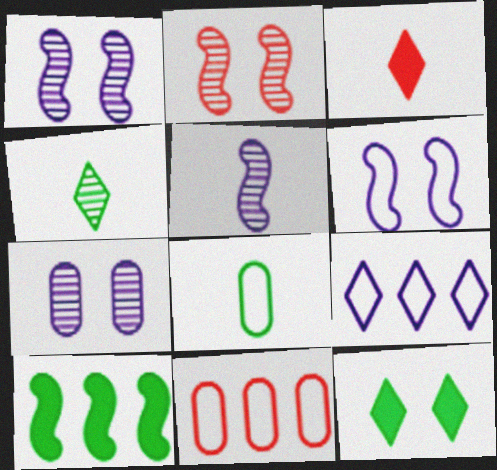[[2, 3, 11], 
[3, 5, 8], 
[5, 11, 12]]